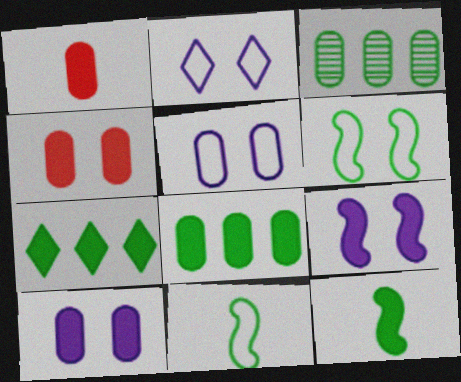[[1, 3, 5], 
[1, 7, 9], 
[1, 8, 10]]